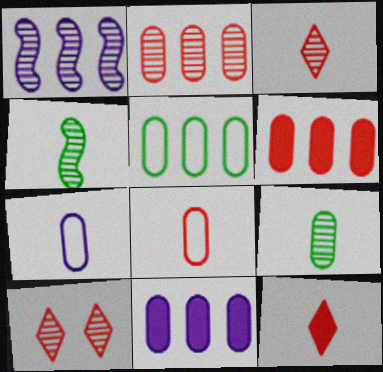[[1, 9, 10], 
[2, 5, 11], 
[4, 7, 12]]